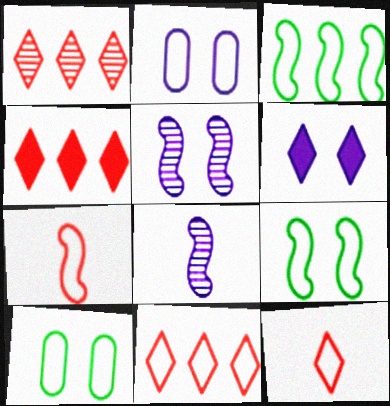[[1, 4, 11], 
[2, 3, 12], 
[2, 5, 6], 
[4, 8, 10]]